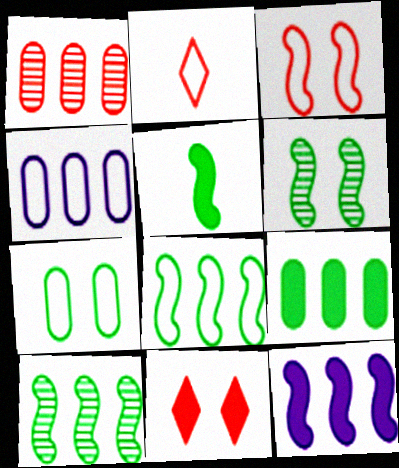[[1, 4, 9], 
[5, 6, 8]]